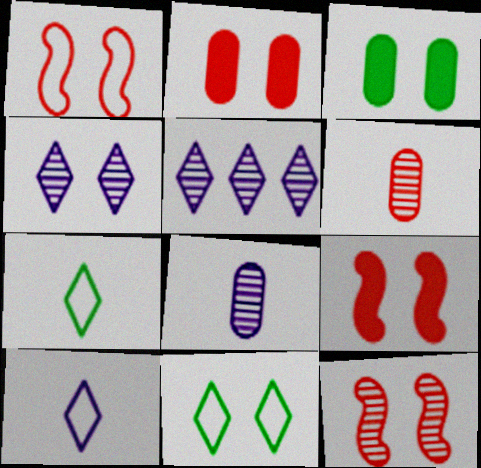[[1, 3, 4], 
[1, 9, 12]]